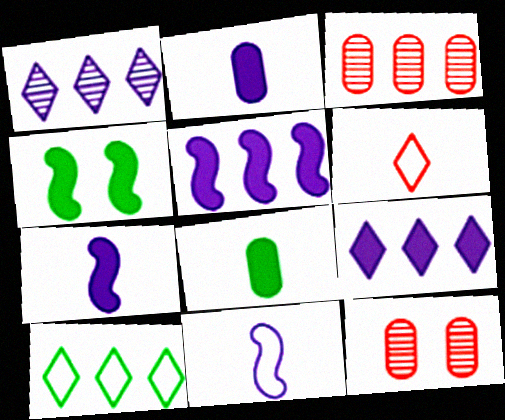[[3, 5, 10], 
[7, 10, 12]]